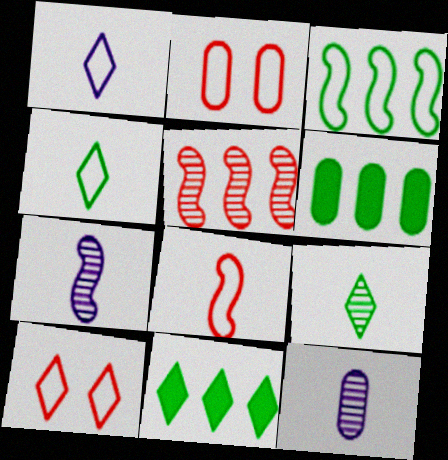[[1, 2, 3], 
[2, 6, 12], 
[2, 7, 11], 
[6, 7, 10]]